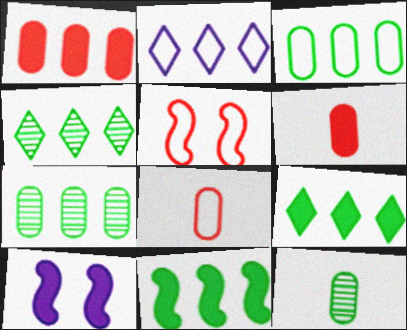[[3, 4, 11], 
[4, 8, 10], 
[6, 9, 10]]